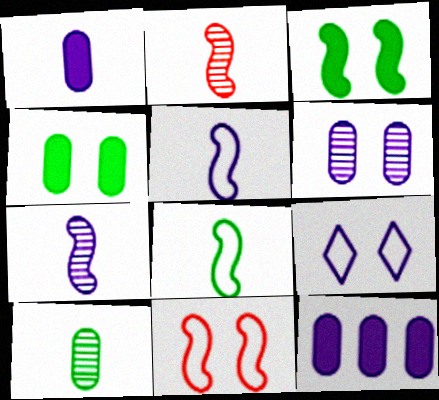[[7, 9, 12]]